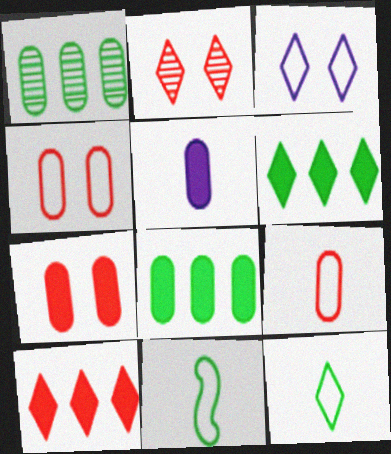[[1, 4, 5], 
[5, 7, 8]]